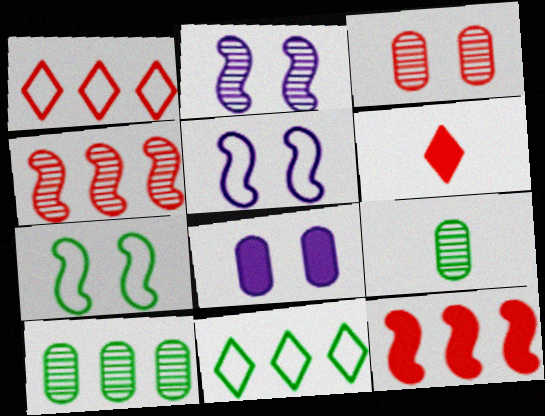[[5, 6, 10]]